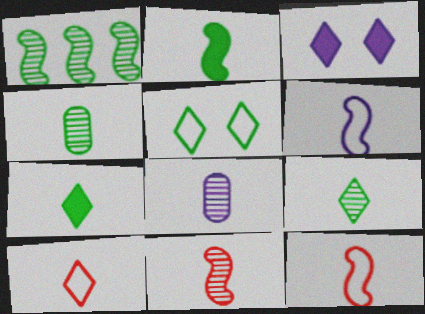[[2, 6, 11], 
[2, 8, 10], 
[7, 8, 12], 
[8, 9, 11]]